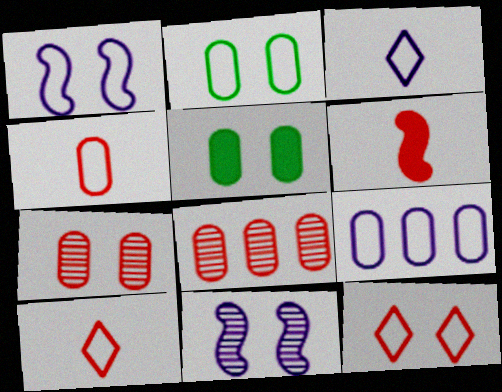[[1, 2, 12], 
[1, 3, 9], 
[2, 4, 9], 
[5, 11, 12], 
[6, 8, 12]]